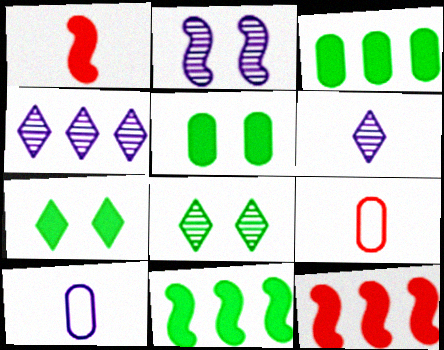[[8, 10, 12]]